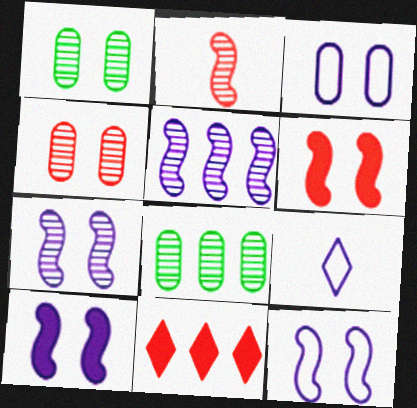[[6, 8, 9], 
[7, 10, 12]]